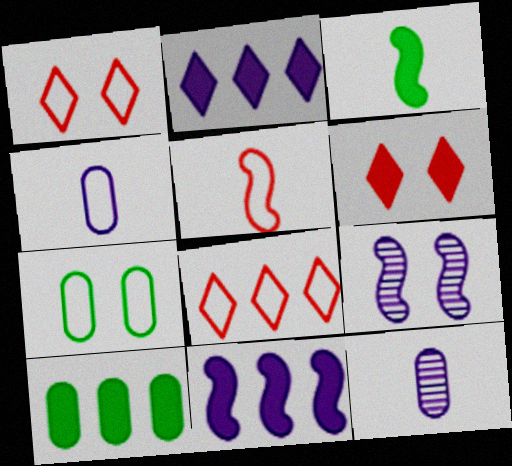[[2, 4, 9], 
[6, 7, 9]]